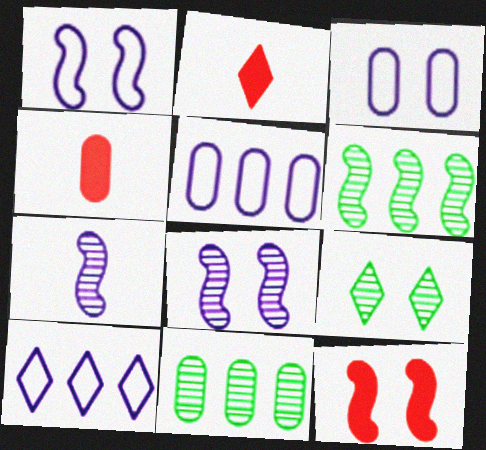[[1, 2, 11], 
[2, 3, 6], 
[2, 9, 10], 
[3, 4, 11], 
[3, 9, 12]]